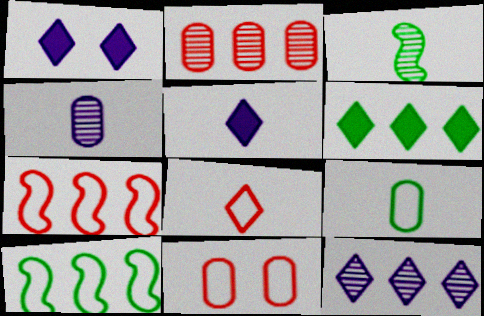[[7, 8, 11]]